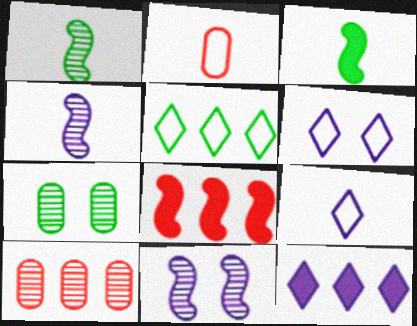[[3, 5, 7], 
[3, 6, 10], 
[7, 8, 9]]